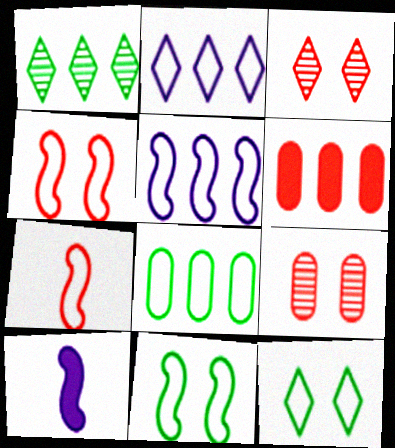[[1, 5, 6], 
[3, 6, 7], 
[3, 8, 10], 
[5, 7, 11]]